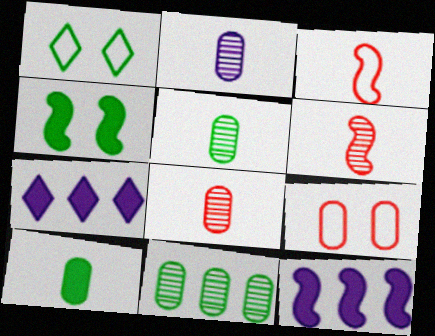[[1, 8, 12], 
[2, 5, 8]]